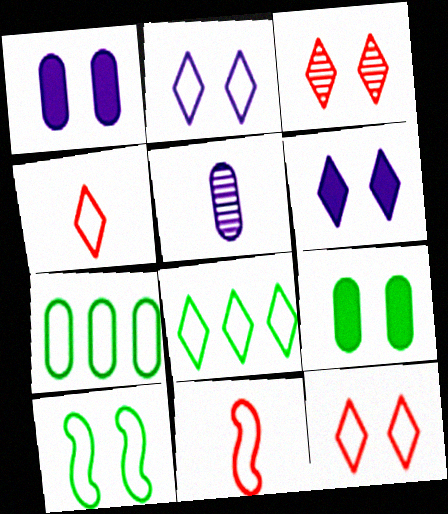[[1, 3, 10], 
[2, 4, 8], 
[2, 7, 11]]